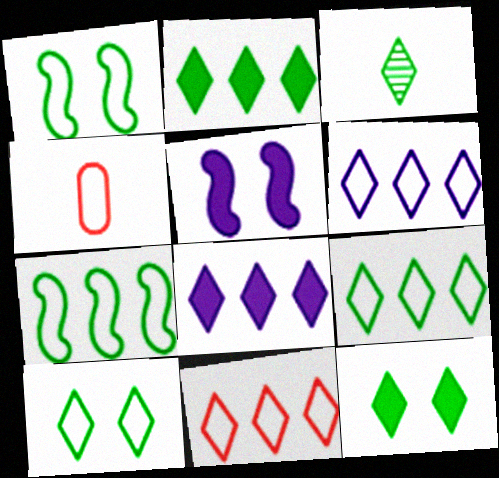[[1, 4, 6], 
[2, 3, 10], 
[3, 9, 12], 
[6, 9, 11]]